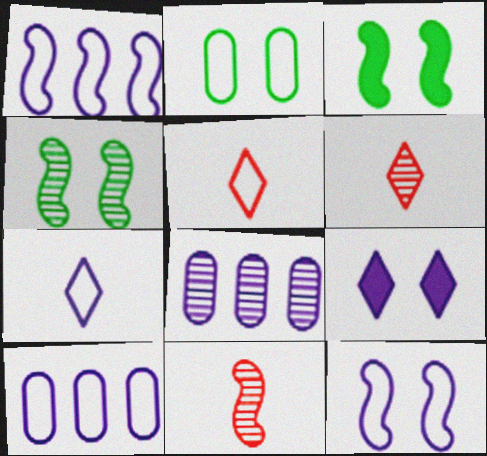[[1, 2, 5], 
[1, 3, 11], 
[3, 5, 8], 
[3, 6, 10], 
[4, 6, 8], 
[7, 10, 12]]